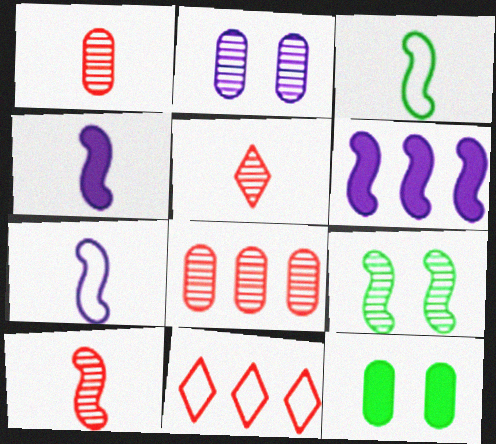[[1, 5, 10], 
[3, 4, 10]]